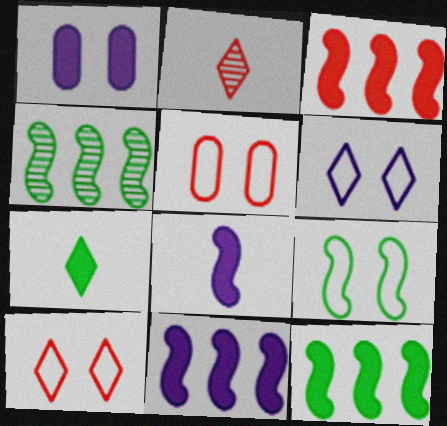[[1, 3, 7], 
[2, 3, 5], 
[3, 11, 12], 
[5, 6, 9]]